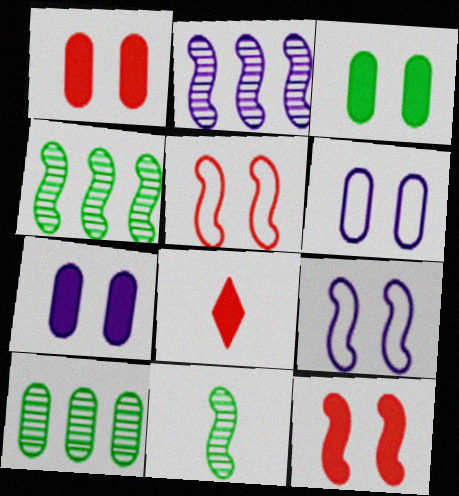[[1, 3, 7], 
[4, 6, 8], 
[8, 9, 10]]